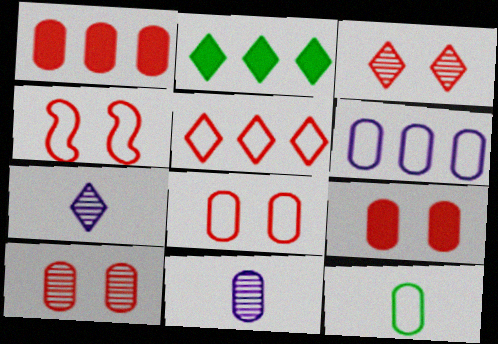[[2, 4, 11], 
[3, 4, 9], 
[6, 8, 12], 
[8, 9, 10]]